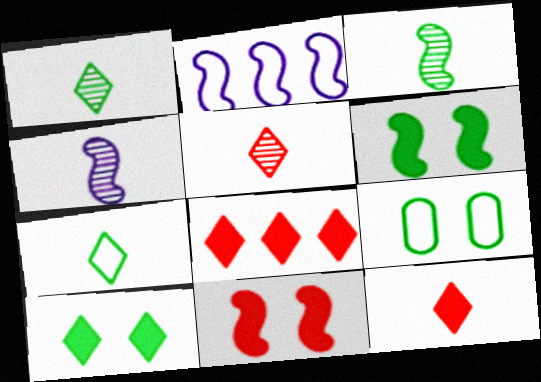[[2, 3, 11], 
[4, 8, 9]]